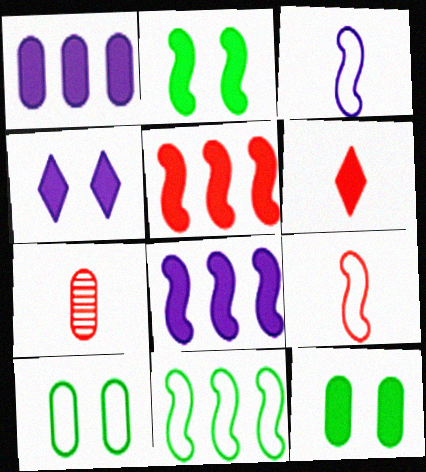[[1, 2, 6], 
[1, 7, 10], 
[4, 7, 11], 
[6, 7, 9], 
[6, 8, 12]]